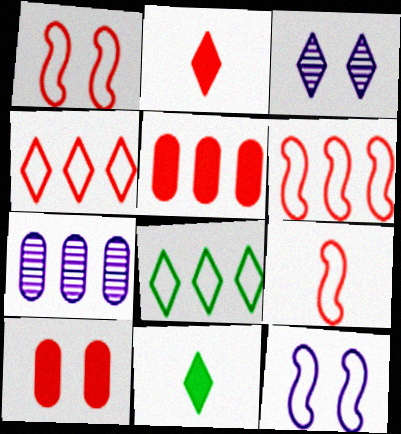[[1, 6, 9], 
[1, 7, 11], 
[2, 3, 8], 
[3, 4, 11]]